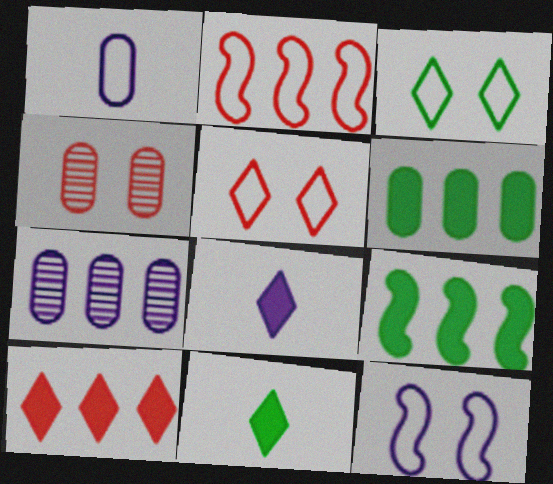[[1, 2, 3], 
[1, 4, 6], 
[7, 8, 12]]